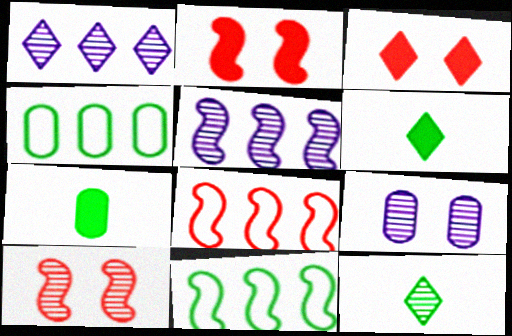[[6, 8, 9]]